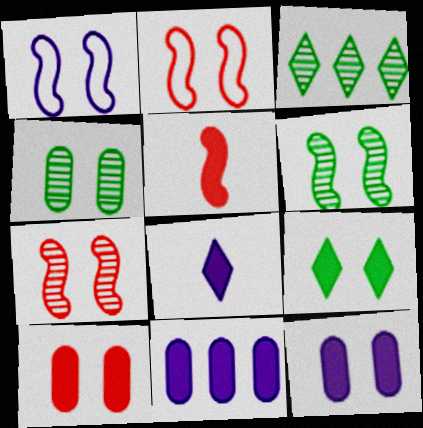[[5, 9, 11]]